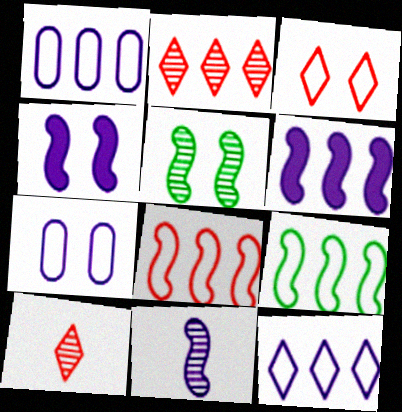[]